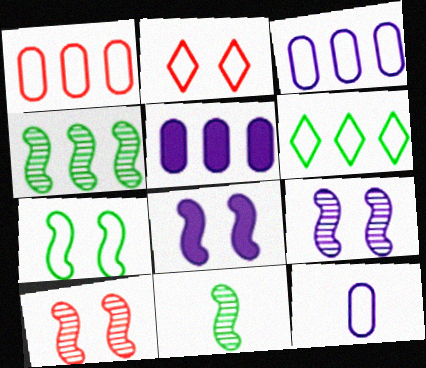[[2, 5, 11], 
[7, 8, 10]]